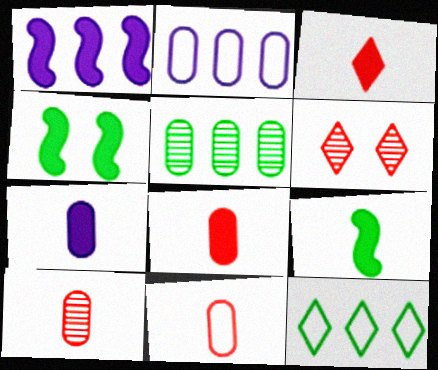[[2, 6, 9], 
[3, 7, 9], 
[8, 10, 11]]